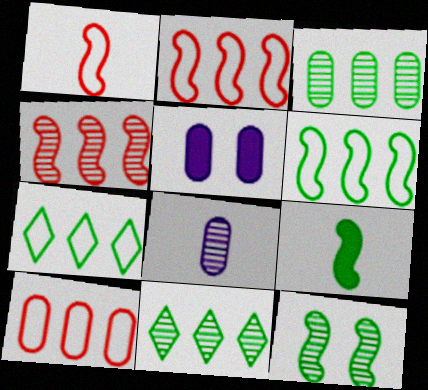[[1, 5, 11], 
[6, 9, 12]]